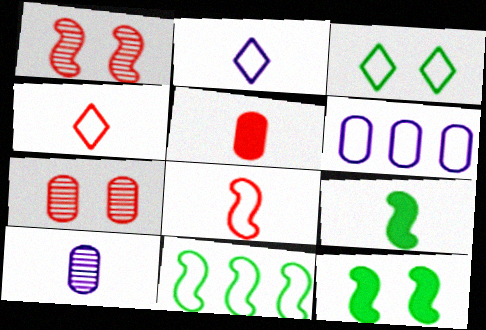[[3, 6, 8], 
[4, 9, 10]]